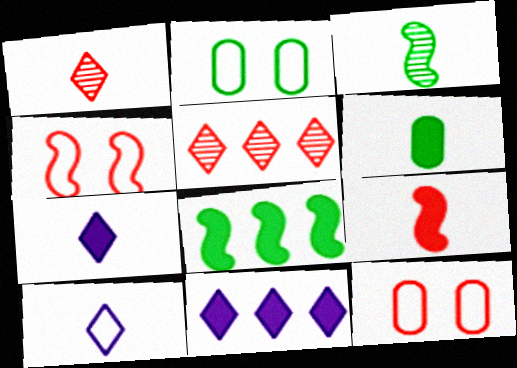[[3, 11, 12], 
[5, 9, 12], 
[6, 7, 9]]